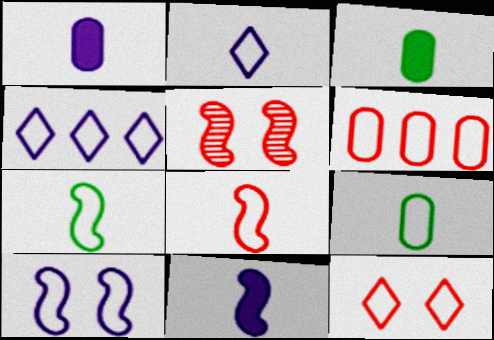[[2, 8, 9], 
[3, 4, 5], 
[6, 8, 12]]